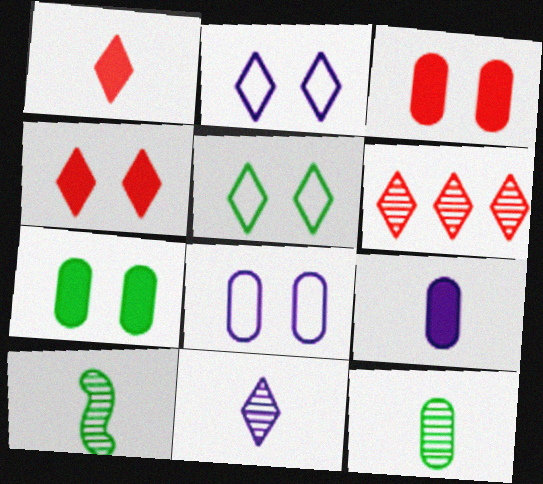[]